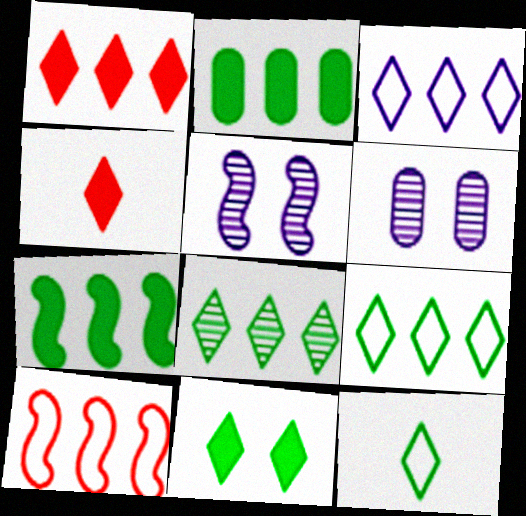[[1, 3, 8], 
[8, 11, 12]]